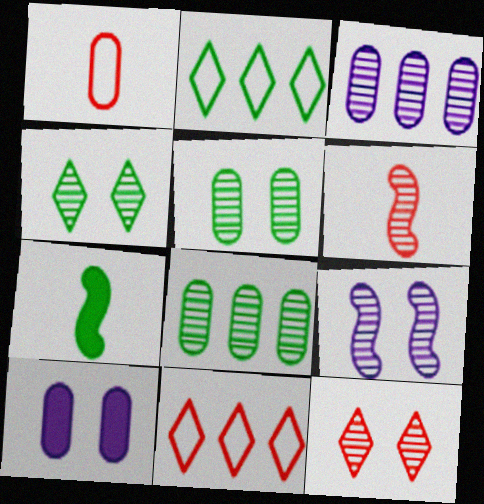[[1, 8, 10], 
[2, 5, 7], 
[2, 6, 10], 
[3, 4, 6], 
[5, 9, 12]]